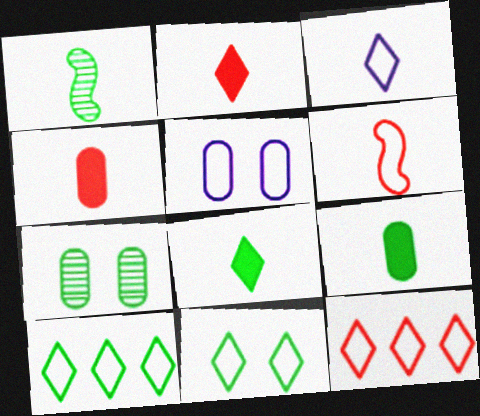[[1, 3, 4], 
[3, 11, 12], 
[5, 6, 10]]